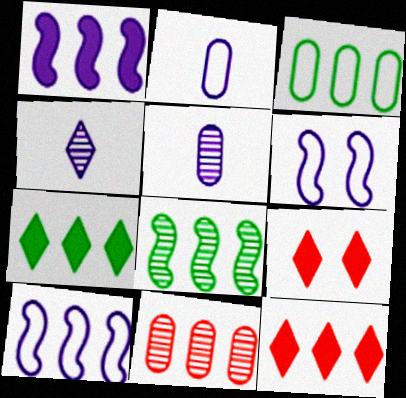[[2, 8, 9], 
[3, 7, 8], 
[7, 10, 11]]